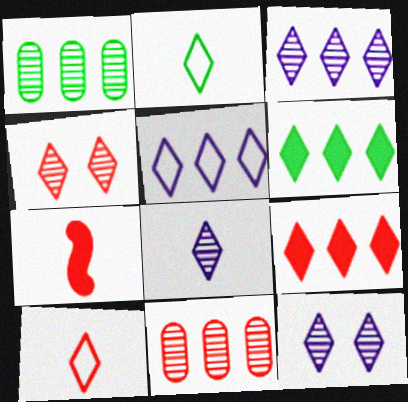[[2, 9, 12], 
[3, 8, 12], 
[4, 9, 10], 
[6, 10, 12]]